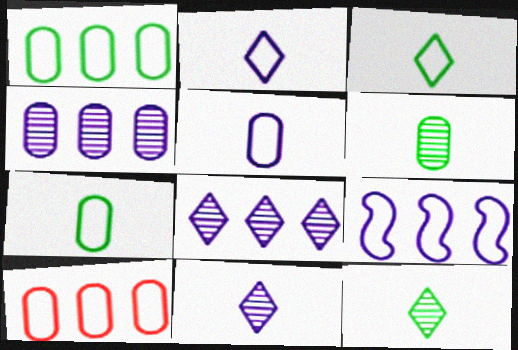[]